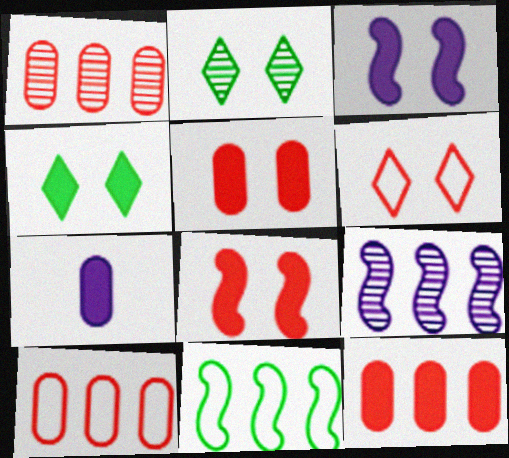[[1, 10, 12], 
[3, 4, 5]]